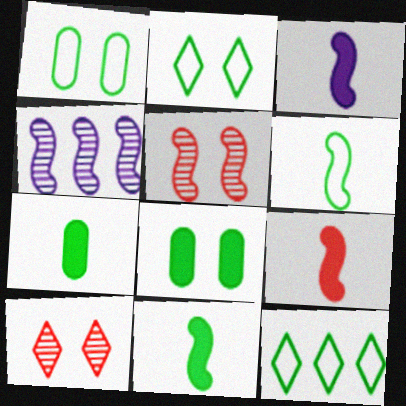[[1, 6, 12], 
[3, 9, 11]]